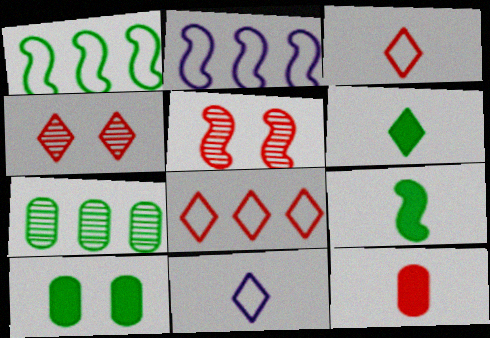[[2, 5, 9], 
[5, 8, 12]]